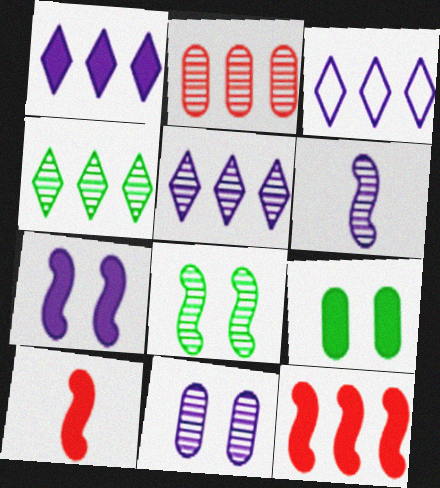[[1, 3, 5], 
[1, 9, 10], 
[5, 6, 11]]